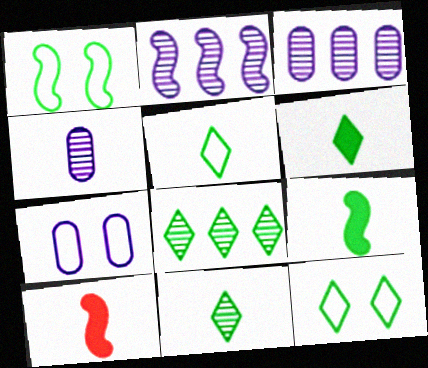[[1, 2, 10], 
[3, 10, 12], 
[4, 5, 10], 
[5, 6, 11], 
[6, 8, 12], 
[7, 8, 10]]